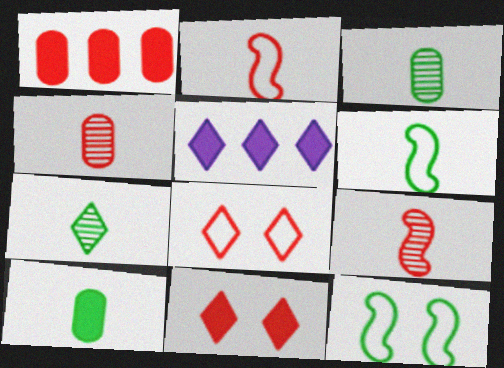[[1, 8, 9], 
[4, 5, 12], 
[5, 7, 8], 
[6, 7, 10]]